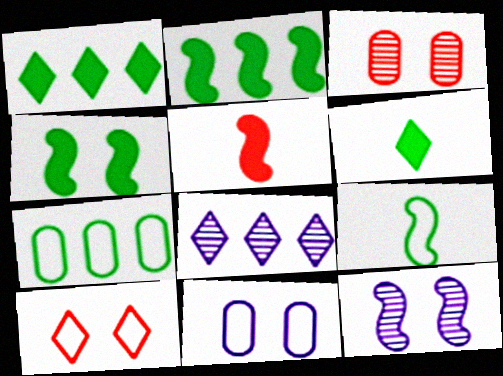[[6, 8, 10]]